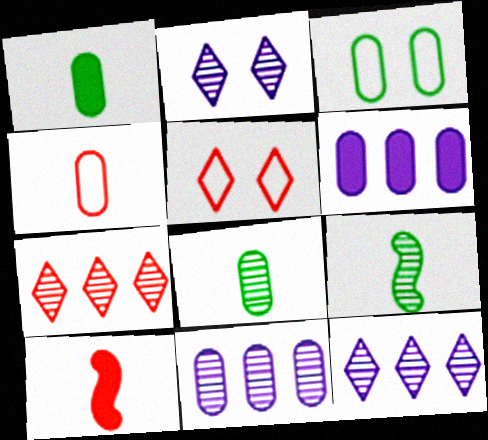[[3, 10, 12], 
[5, 6, 9]]